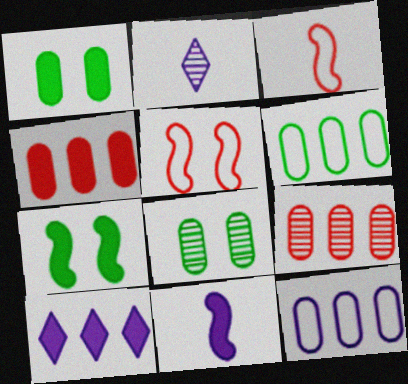[[3, 8, 10]]